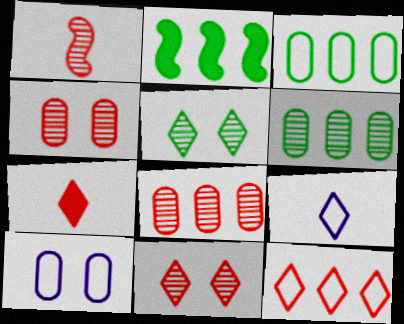[[1, 8, 11], 
[2, 4, 9], 
[7, 11, 12]]